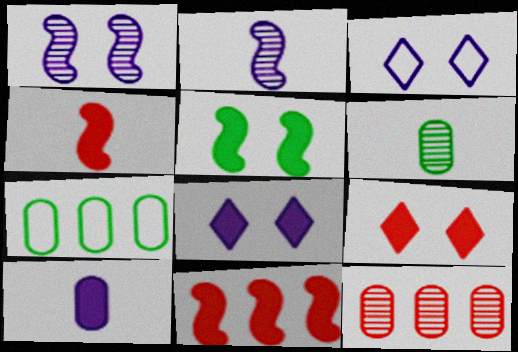[[2, 7, 9], 
[3, 6, 11]]